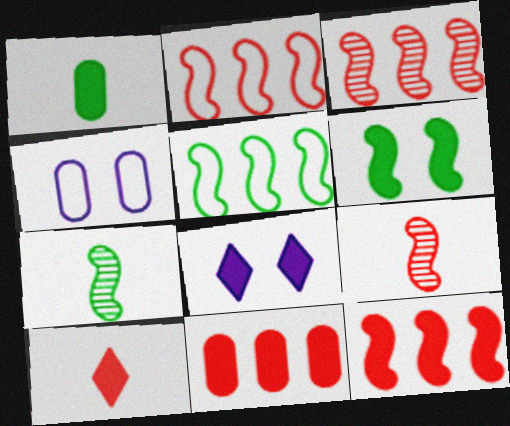[[1, 8, 12], 
[2, 3, 12], 
[5, 6, 7]]